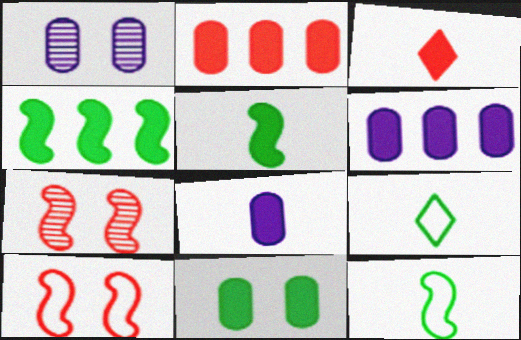[[2, 8, 11], 
[3, 5, 8], 
[6, 7, 9]]